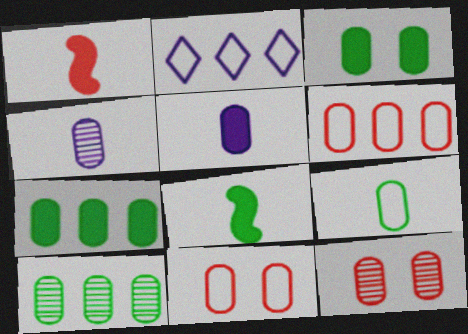[[2, 8, 12], 
[3, 4, 6], 
[3, 9, 10], 
[4, 7, 11], 
[4, 10, 12], 
[5, 10, 11]]